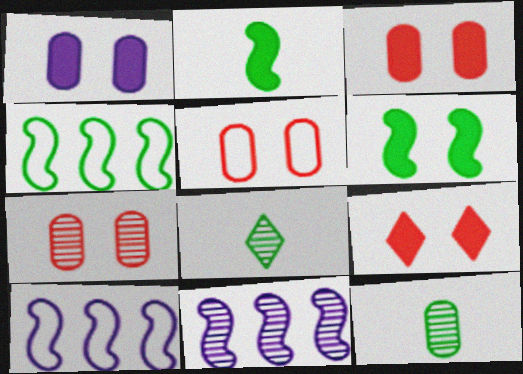[[1, 6, 9], 
[3, 5, 7], 
[3, 8, 10], 
[7, 8, 11], 
[9, 10, 12]]